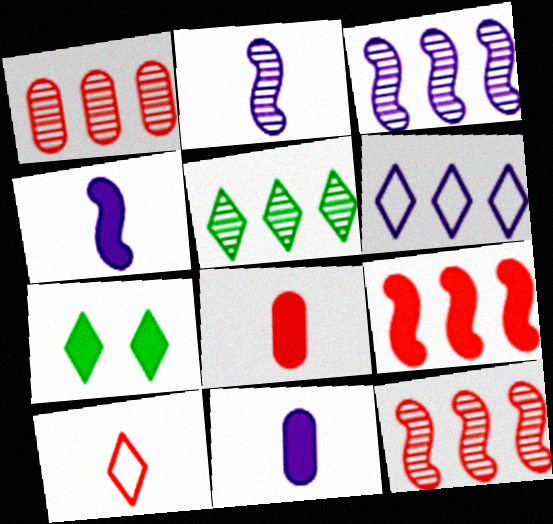[[1, 3, 5], 
[7, 9, 11]]